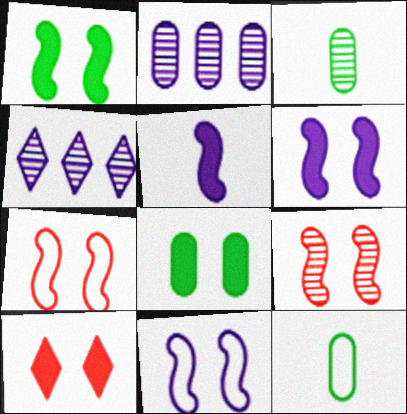[[1, 9, 11], 
[3, 4, 9], 
[6, 8, 10]]